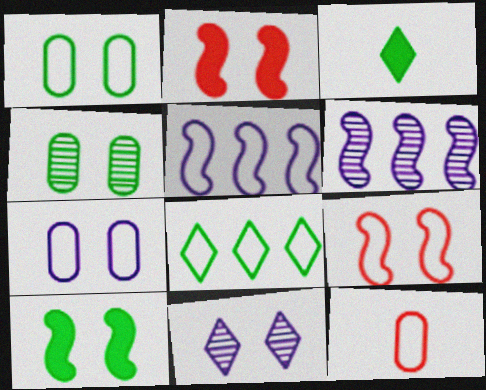[[1, 2, 11]]